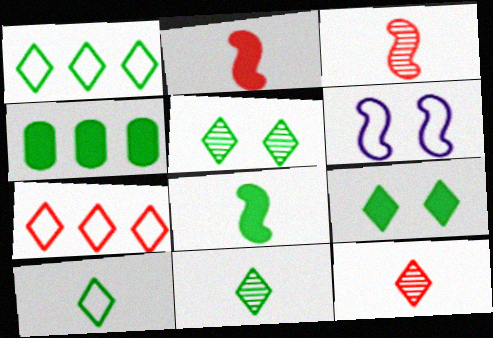[[1, 9, 11], 
[4, 6, 12], 
[4, 8, 9]]